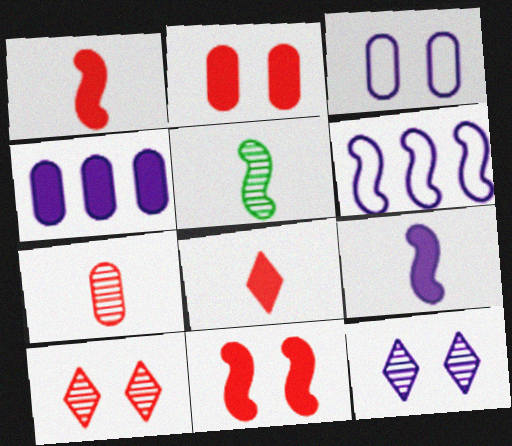[[5, 6, 11]]